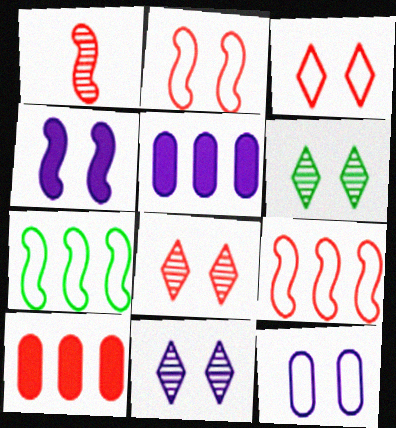[[1, 3, 10], 
[1, 4, 7], 
[4, 11, 12], 
[6, 8, 11]]